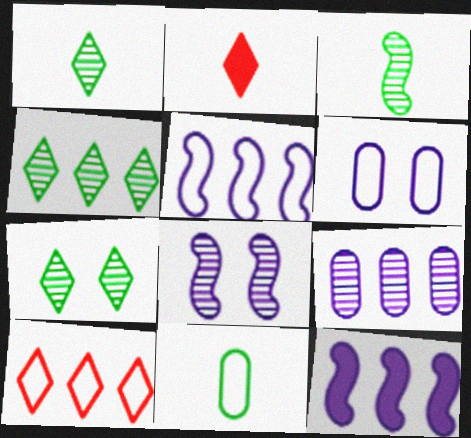[[1, 4, 7]]